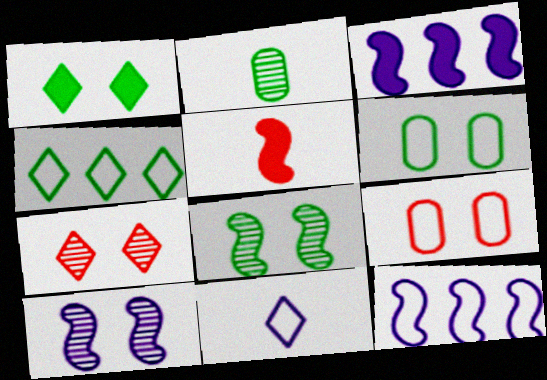[[1, 6, 8], 
[1, 9, 10], 
[2, 5, 11], 
[5, 8, 12]]